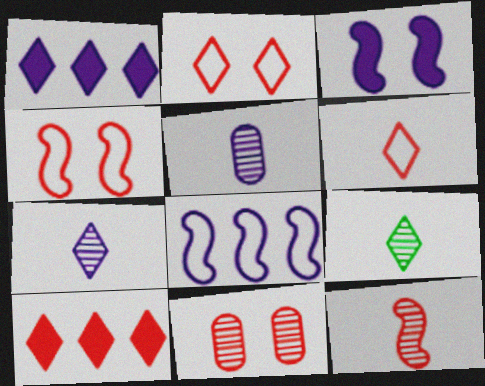[[1, 2, 9], 
[5, 9, 12]]